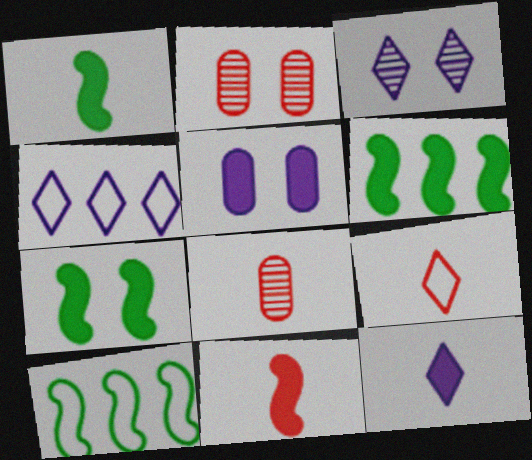[[1, 2, 4], 
[1, 6, 7], 
[2, 10, 12], 
[3, 4, 12], 
[4, 7, 8], 
[8, 9, 11]]